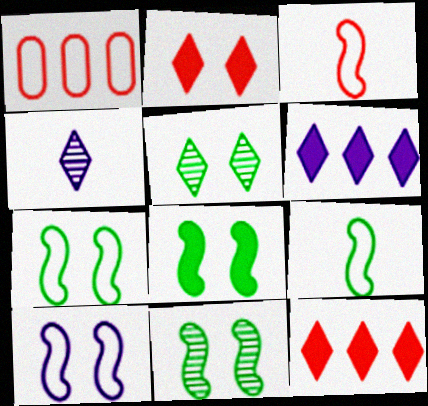[[1, 4, 8], 
[7, 8, 11]]